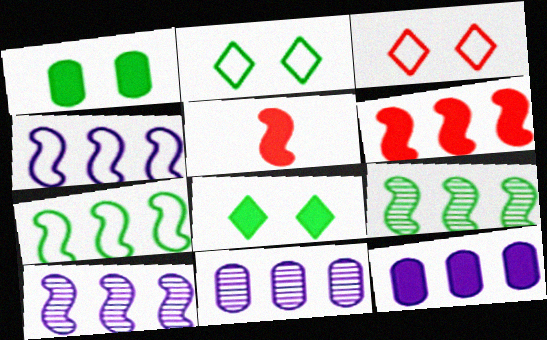[[2, 5, 11], 
[4, 6, 9], 
[5, 8, 12], 
[6, 7, 10]]